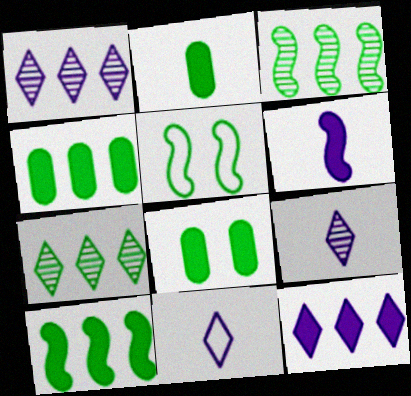[[2, 4, 8], 
[2, 5, 7]]